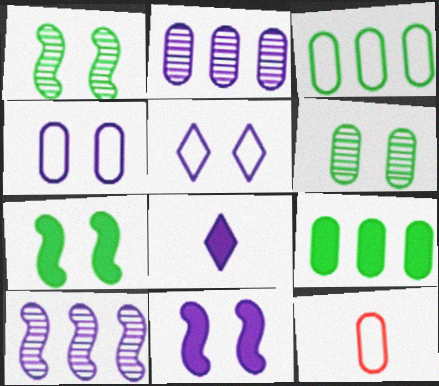[[3, 4, 12], 
[4, 8, 10]]